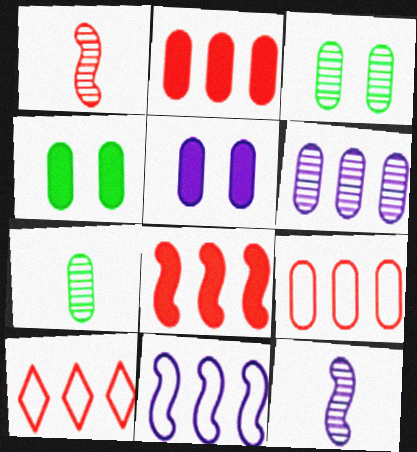[[4, 10, 12], 
[5, 7, 9]]